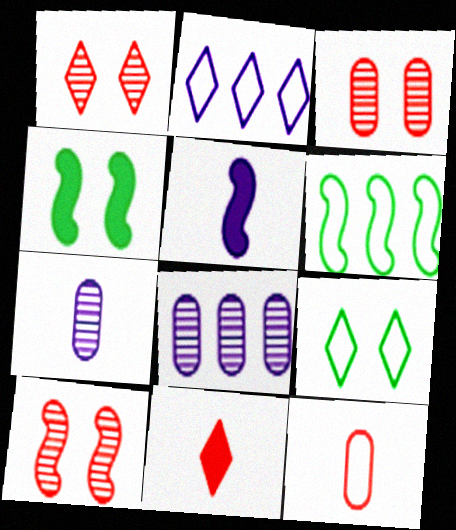[[1, 3, 10], 
[5, 6, 10]]